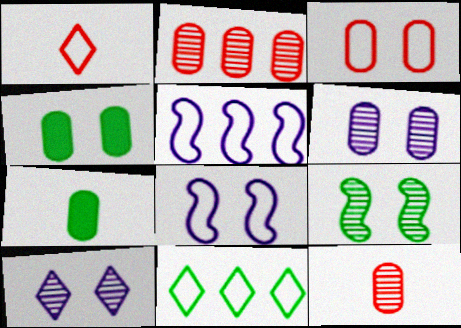[[3, 4, 6], 
[7, 9, 11]]